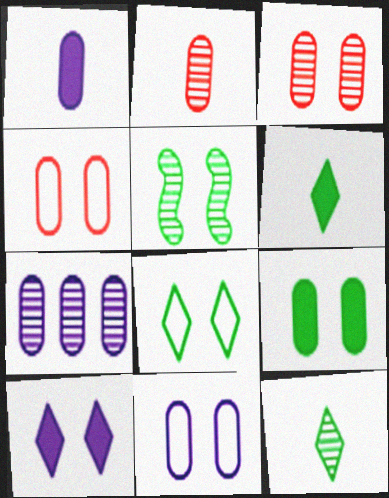[[1, 7, 11], 
[3, 9, 11], 
[4, 5, 10], 
[5, 8, 9]]